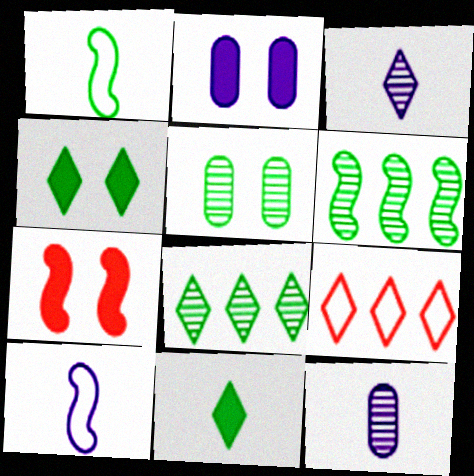[[2, 4, 7], 
[3, 4, 9], 
[6, 7, 10]]